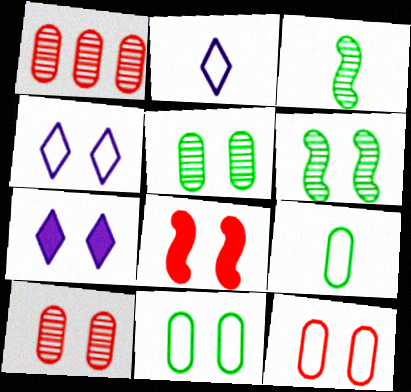[[4, 5, 8], 
[6, 7, 12]]